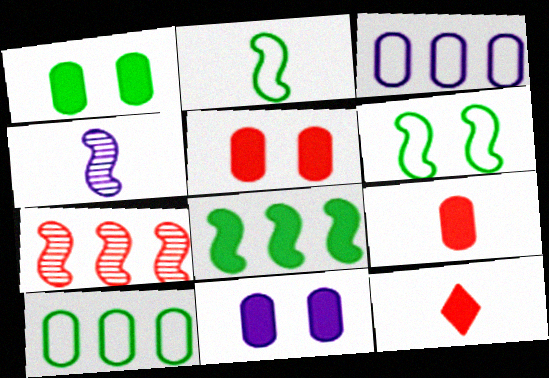[[1, 5, 11], 
[8, 11, 12]]